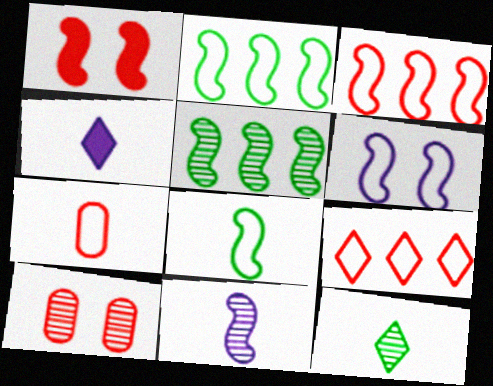[[1, 2, 11], 
[2, 4, 10], 
[3, 6, 8]]